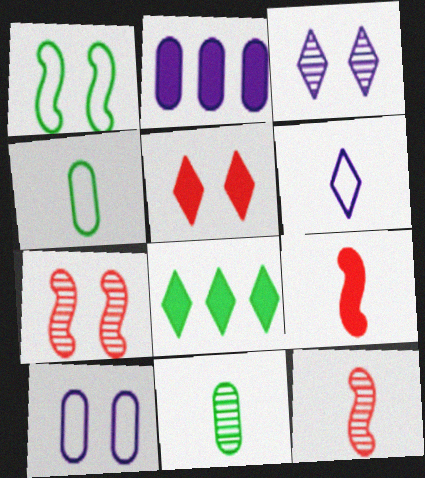[[1, 8, 11], 
[6, 9, 11], 
[8, 10, 12]]